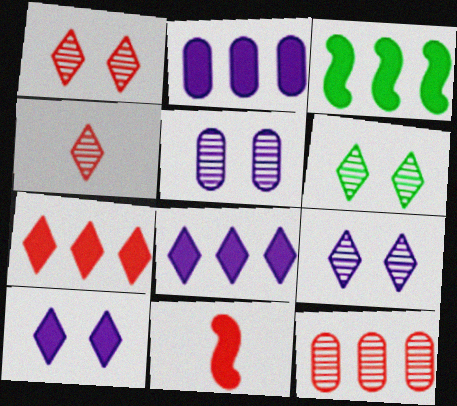[[1, 6, 9], 
[2, 3, 7]]